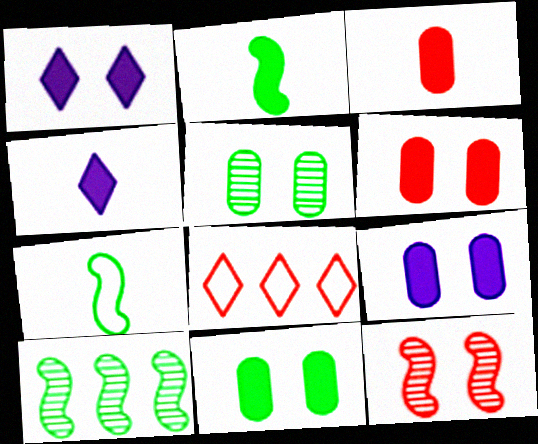[[2, 3, 4], 
[3, 8, 12], 
[6, 9, 11]]